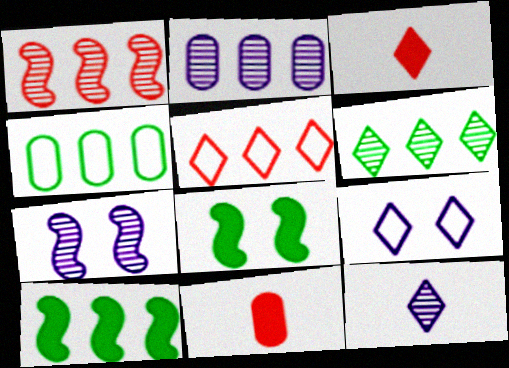[[1, 2, 6], 
[2, 5, 10], 
[2, 7, 12], 
[3, 4, 7], 
[3, 6, 9], 
[4, 6, 10]]